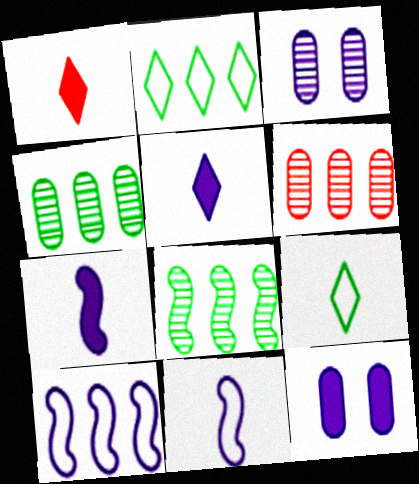[[3, 5, 10]]